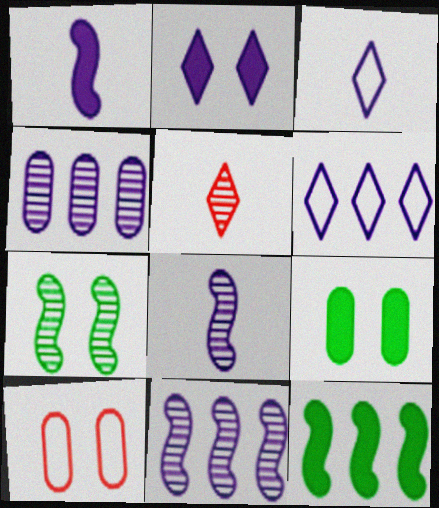[[2, 7, 10], 
[4, 5, 7]]